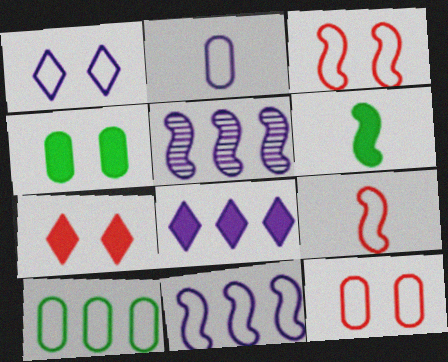[[1, 2, 11], 
[1, 9, 10], 
[2, 10, 12], 
[3, 5, 6]]